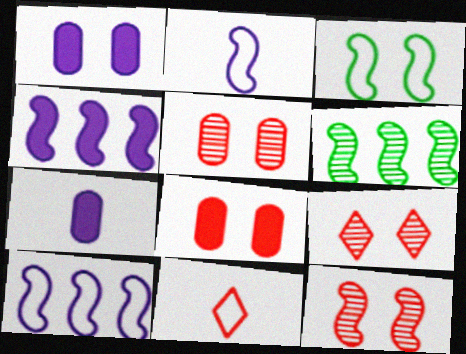[[1, 3, 9], 
[1, 6, 11], 
[5, 9, 12]]